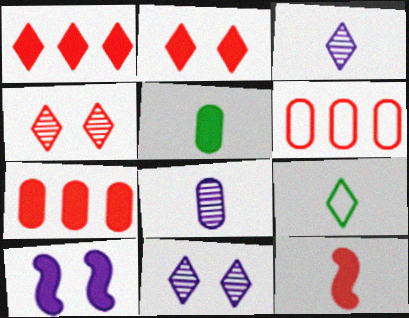[[1, 5, 10], 
[1, 9, 11], 
[2, 7, 12], 
[4, 6, 12], 
[8, 9, 12]]